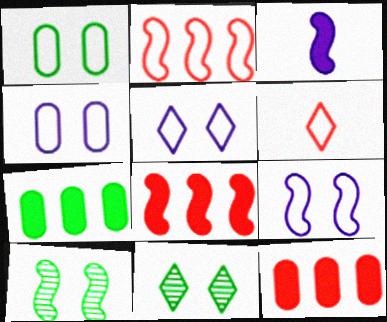[[2, 3, 10], 
[4, 5, 9]]